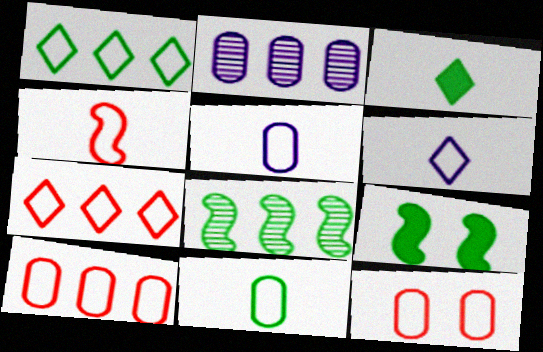[[4, 6, 11], 
[4, 7, 12]]